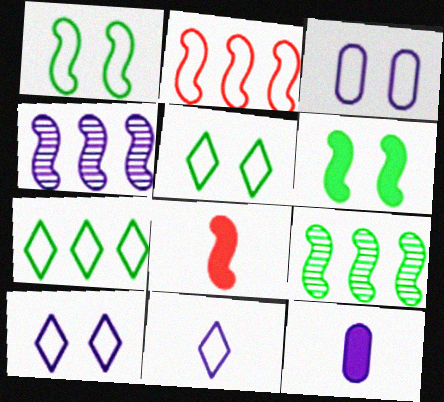[[1, 4, 8], 
[4, 10, 12]]